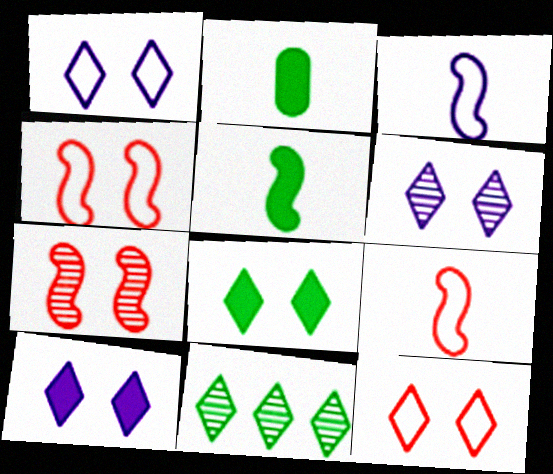[[1, 6, 10], 
[6, 8, 12]]